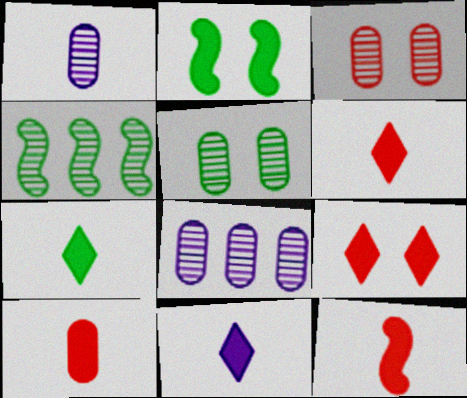[[6, 7, 11], 
[6, 10, 12]]